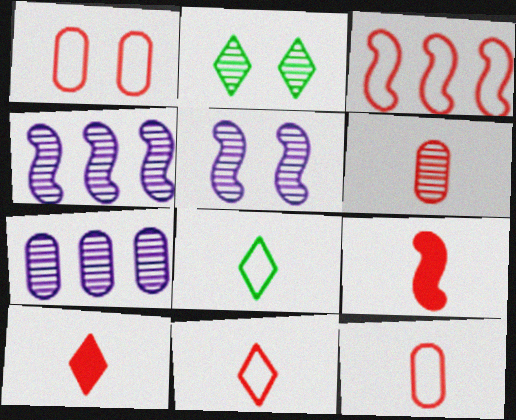[[1, 3, 11], 
[2, 4, 6], 
[6, 9, 11]]